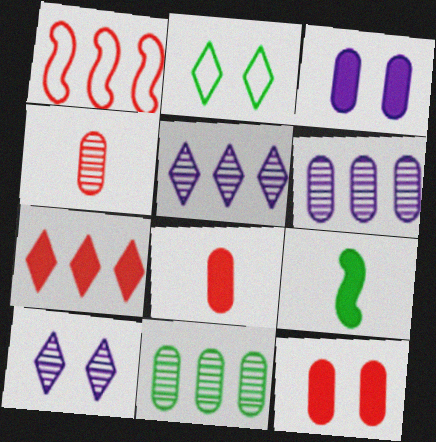[[2, 9, 11], 
[3, 7, 9]]